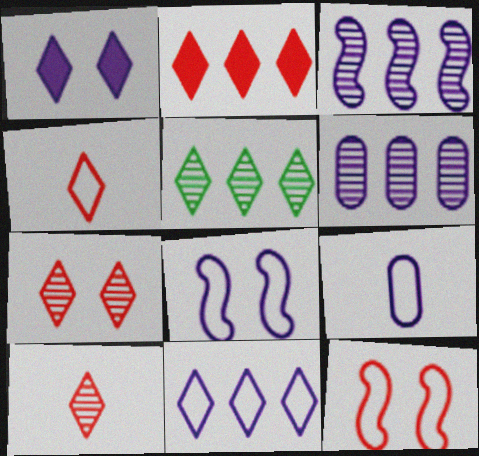[[1, 3, 9], 
[1, 4, 5], 
[2, 4, 7], 
[2, 5, 11], 
[8, 9, 11]]